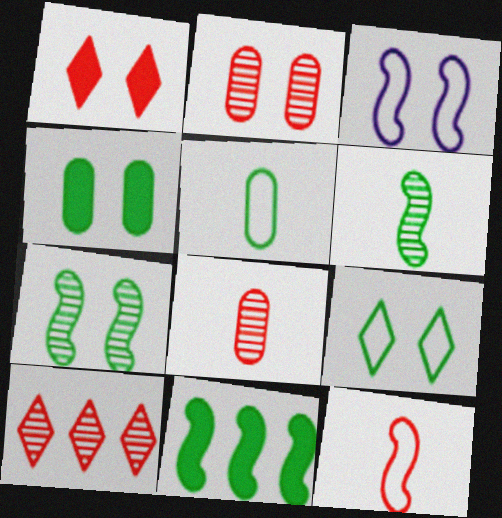[[4, 7, 9]]